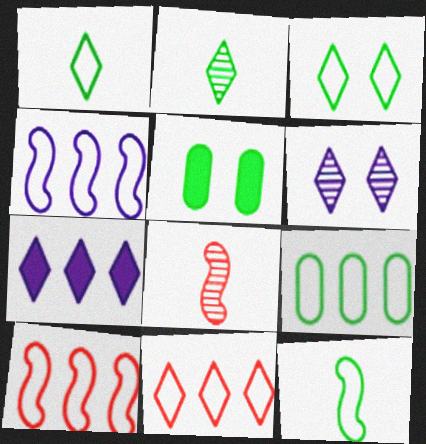[[3, 9, 12], 
[4, 9, 11]]